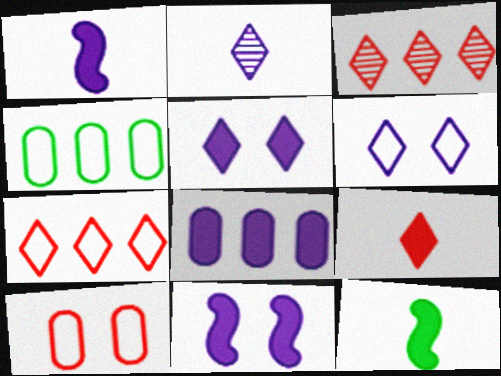[[1, 5, 8]]